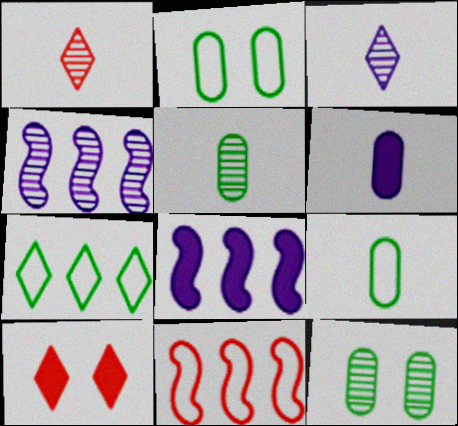[[1, 2, 8], 
[1, 4, 12], 
[3, 7, 10], 
[4, 9, 10]]